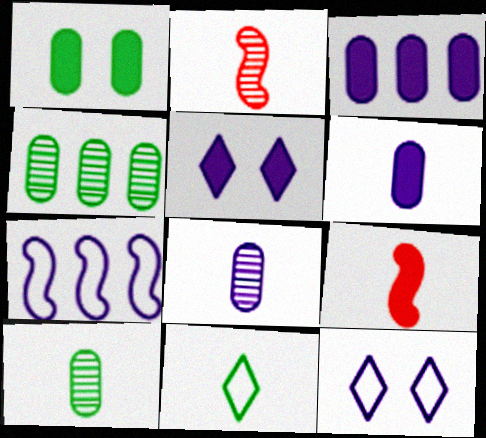[[2, 6, 11], 
[4, 9, 12], 
[5, 7, 8], 
[8, 9, 11]]